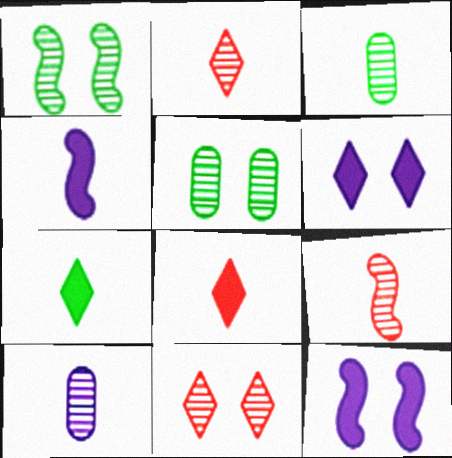[]